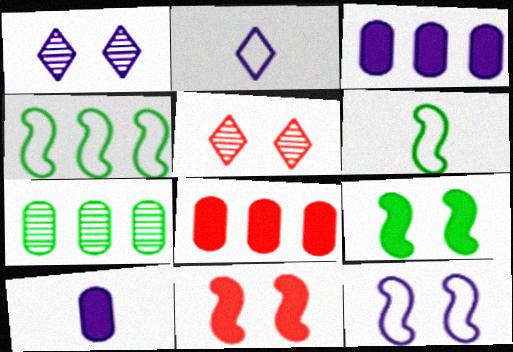[[1, 6, 8], 
[2, 7, 11], 
[3, 5, 6], 
[4, 5, 10]]